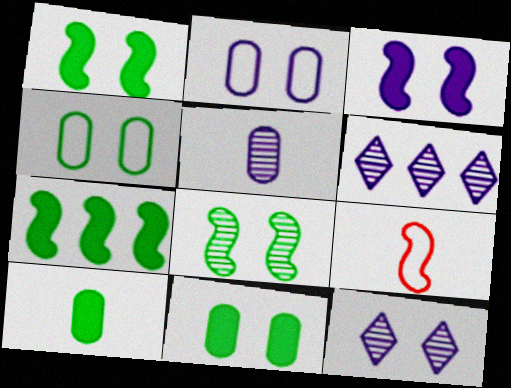[[2, 3, 12], 
[6, 9, 11]]